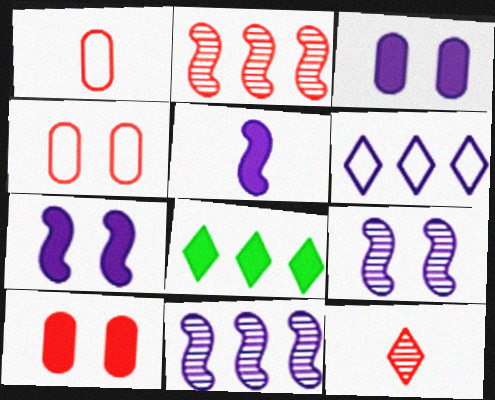[[1, 8, 9], 
[5, 8, 10]]